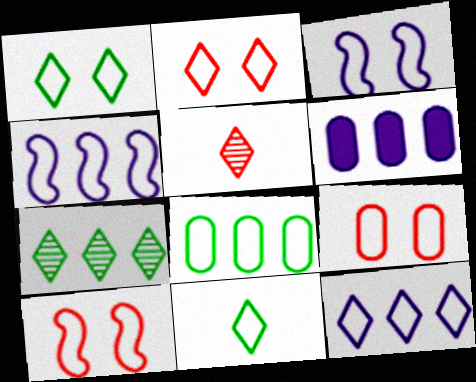[[1, 3, 9], 
[2, 9, 10], 
[2, 11, 12], 
[4, 9, 11]]